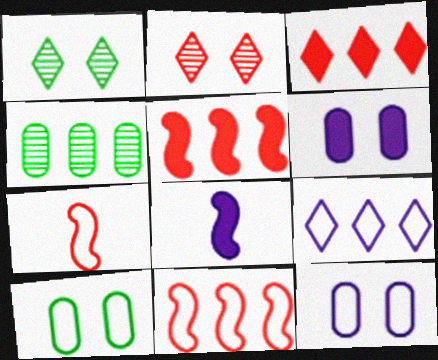[[4, 5, 9], 
[7, 9, 10]]